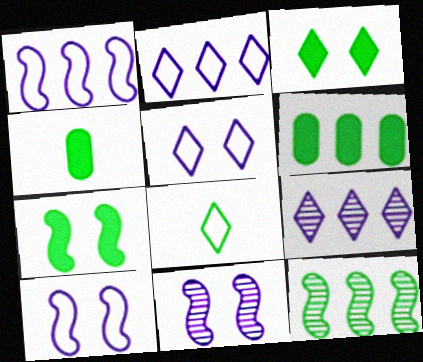[]